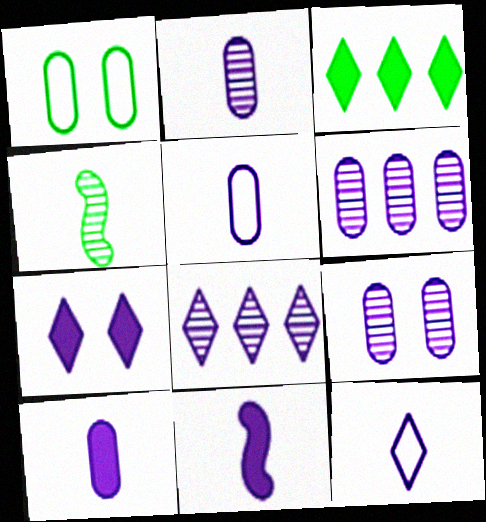[[1, 3, 4], 
[2, 5, 10], 
[2, 6, 9], 
[2, 11, 12], 
[7, 8, 12]]